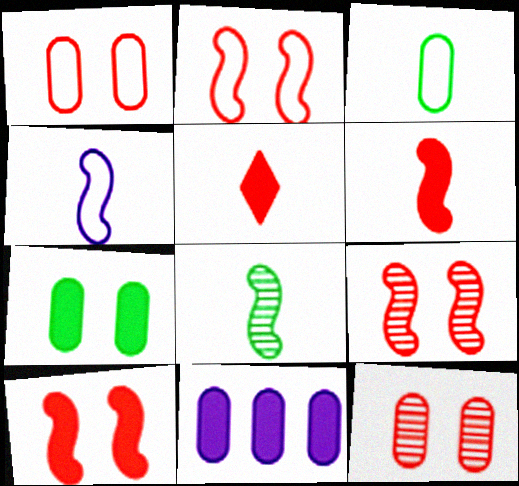[[2, 9, 10], 
[3, 11, 12], 
[4, 6, 8]]